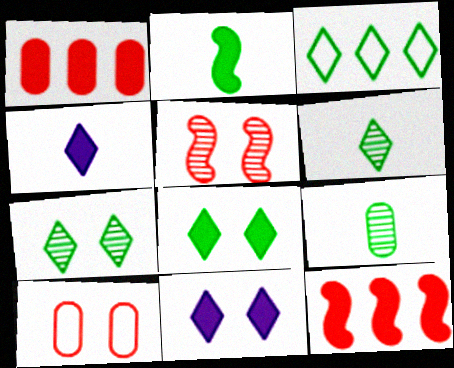[[1, 2, 11], 
[3, 6, 8]]